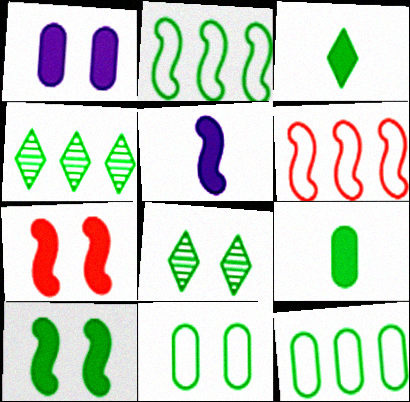[[2, 8, 9], 
[8, 10, 11]]